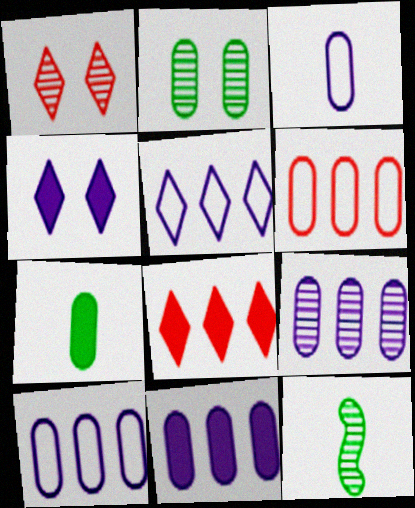[[1, 9, 12], 
[4, 6, 12], 
[9, 10, 11]]